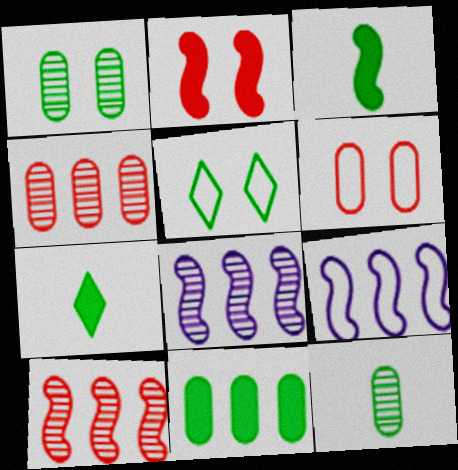[[6, 7, 8]]